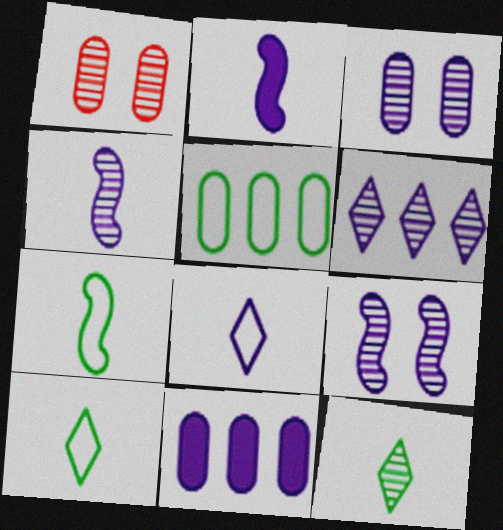[[3, 4, 6], 
[8, 9, 11]]